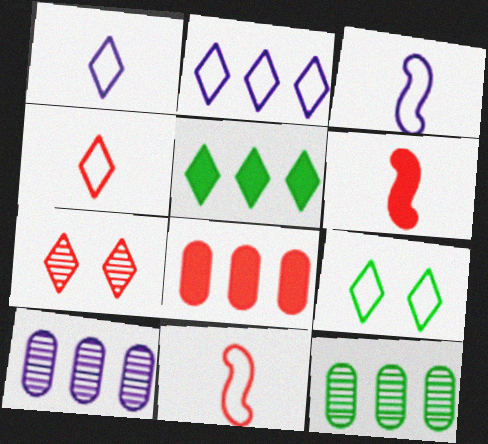[[1, 5, 7], 
[2, 4, 9], 
[6, 9, 10], 
[7, 8, 11]]